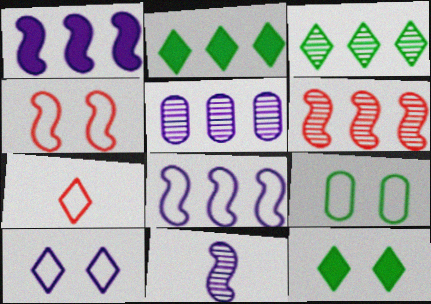[[3, 5, 6], 
[4, 9, 10], 
[7, 8, 9]]